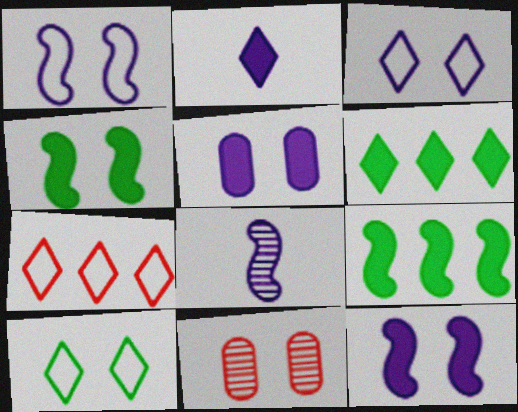[[3, 4, 11], 
[10, 11, 12]]